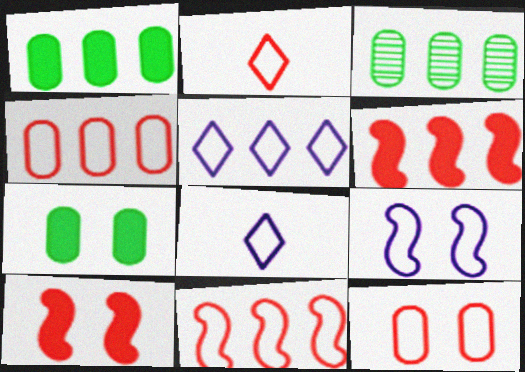[[2, 11, 12], 
[3, 5, 6], 
[3, 8, 10]]